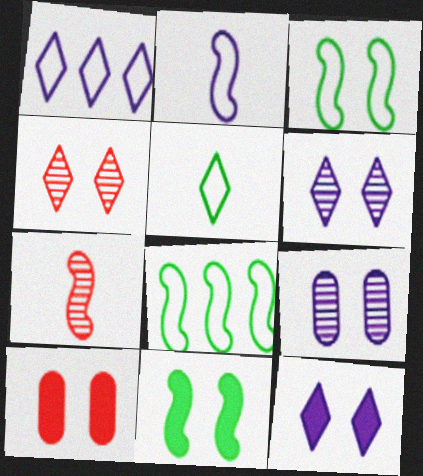[[3, 6, 10], 
[10, 11, 12]]